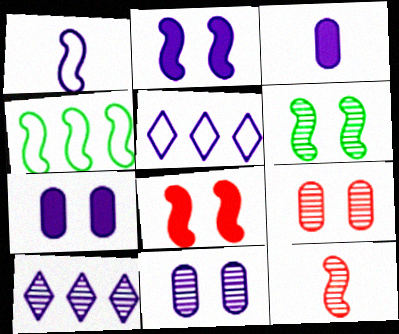[[1, 7, 10], 
[2, 4, 12]]